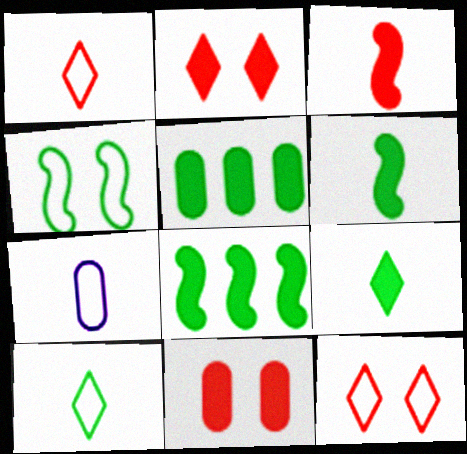[]